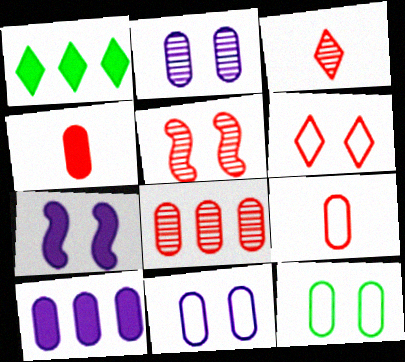[[1, 4, 7], 
[3, 5, 8]]